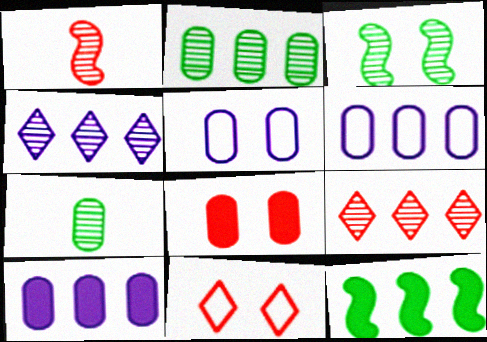[[6, 7, 8], 
[6, 9, 12]]